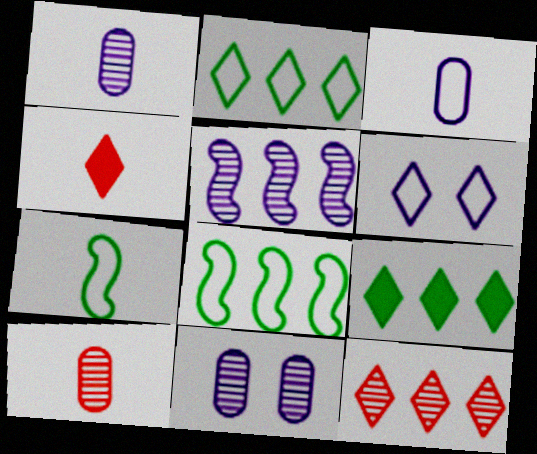[[1, 4, 7], 
[4, 8, 11]]